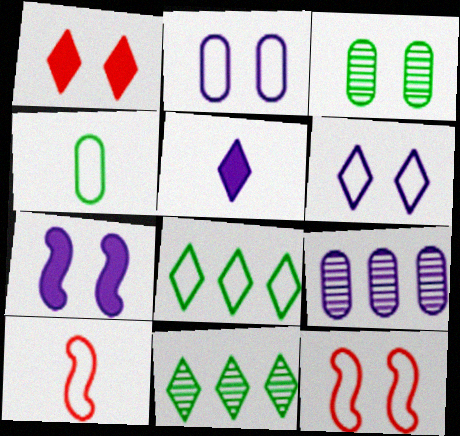[[2, 8, 10]]